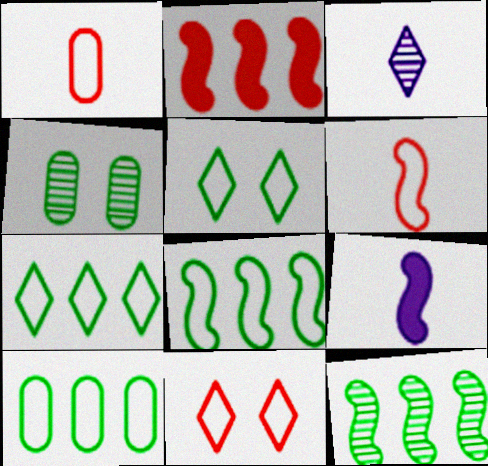[[7, 8, 10]]